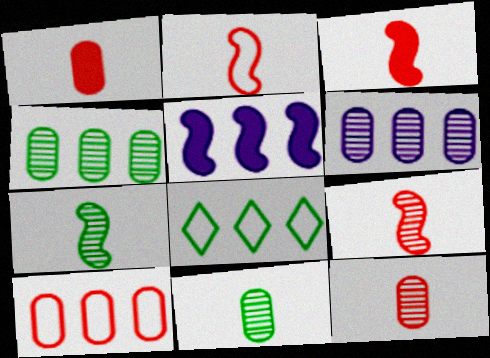[[2, 3, 9]]